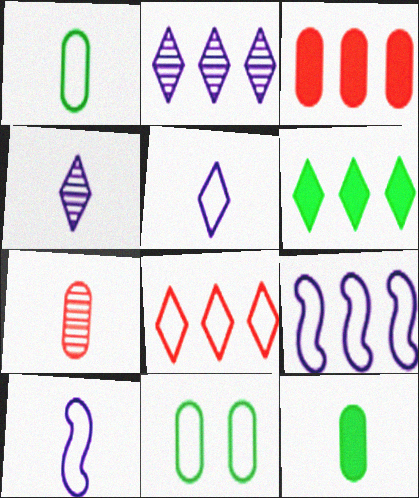[[2, 6, 8], 
[8, 10, 11]]